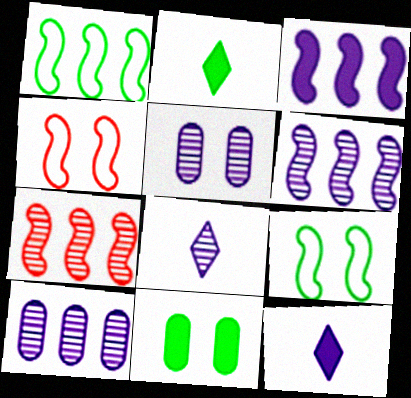[[1, 3, 7], 
[2, 4, 10], 
[5, 6, 8]]